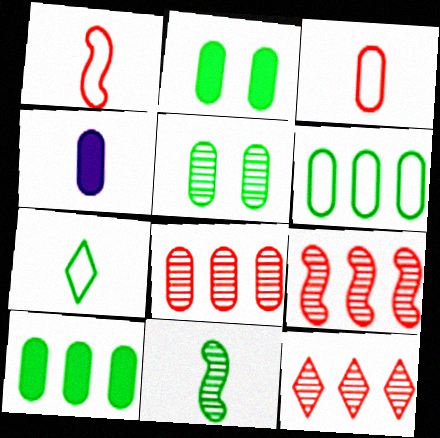[[8, 9, 12]]